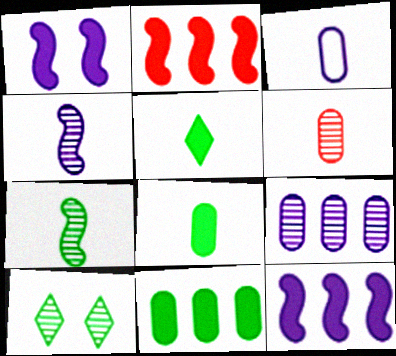[[2, 3, 10], 
[3, 6, 8]]